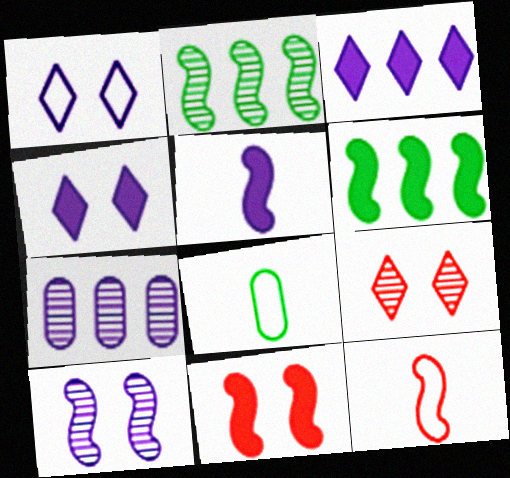[[1, 5, 7], 
[5, 6, 11], 
[6, 10, 12]]